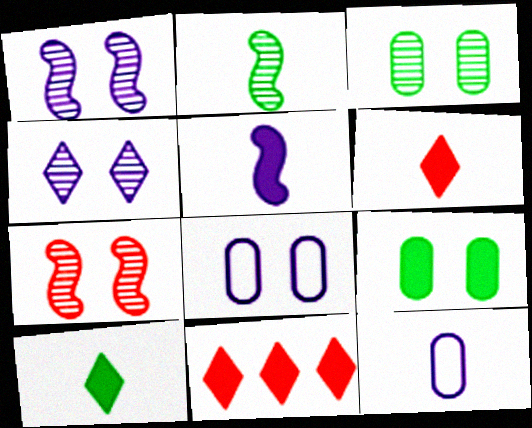[[2, 6, 12], 
[2, 8, 11], 
[3, 4, 7], 
[5, 9, 11]]